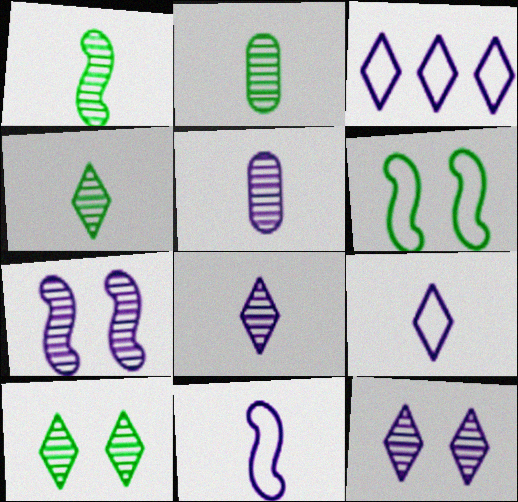[[1, 2, 4]]